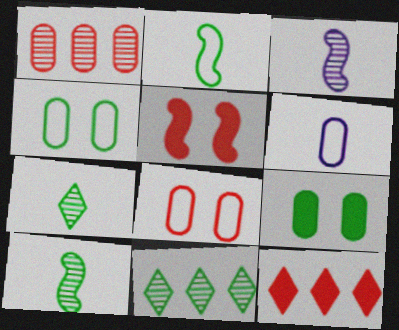[[1, 6, 9], 
[2, 9, 11], 
[3, 4, 12], 
[5, 6, 11]]